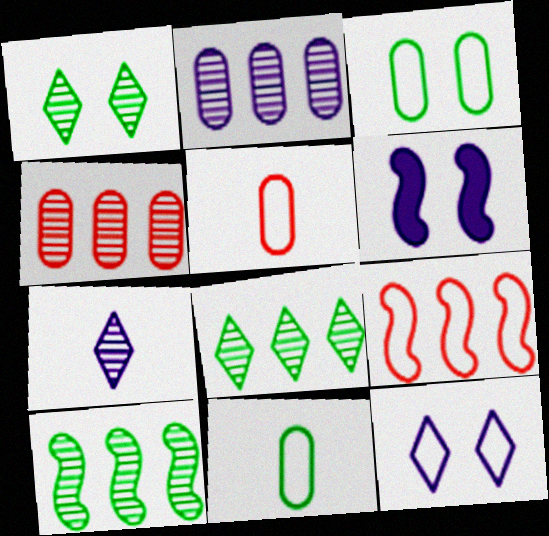[[5, 6, 8], 
[9, 11, 12]]